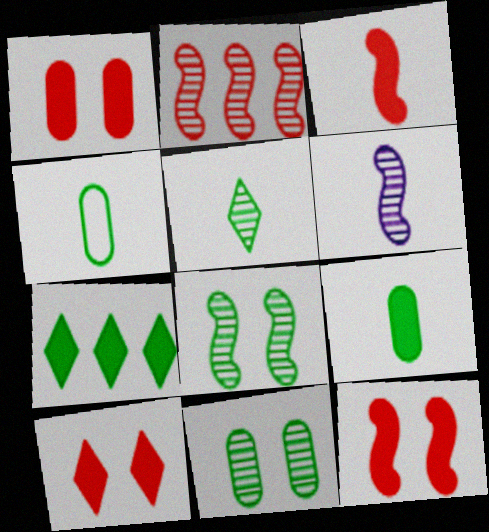[[1, 10, 12], 
[2, 6, 8], 
[4, 7, 8]]